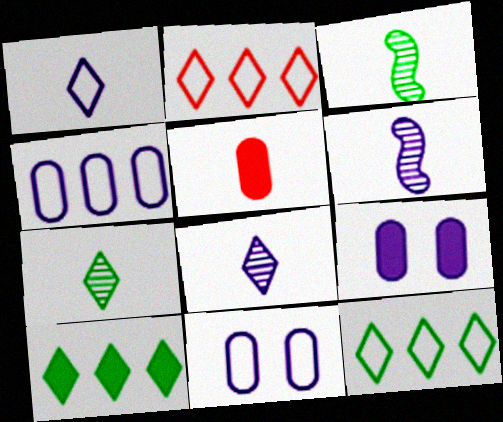[[1, 3, 5], 
[2, 3, 9]]